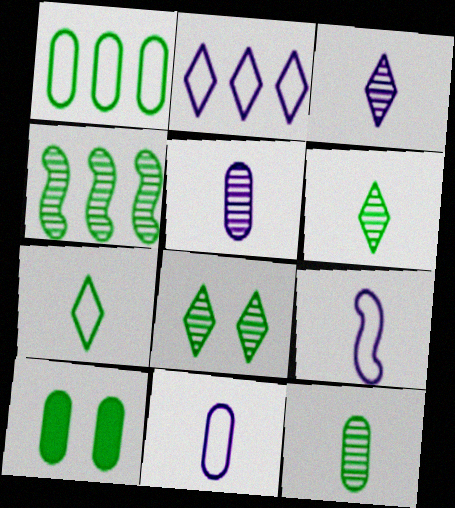[[1, 10, 12], 
[4, 7, 10], 
[4, 8, 12]]